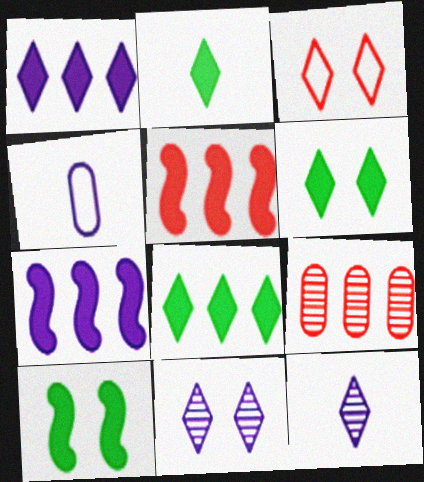[[2, 6, 8], 
[3, 6, 11], 
[3, 8, 12], 
[4, 7, 11]]